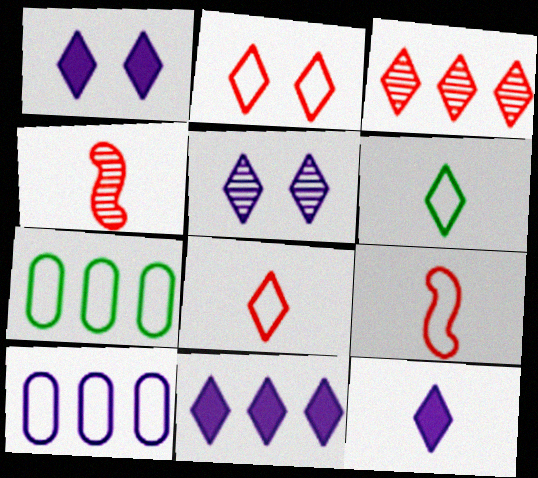[[1, 3, 6], 
[1, 4, 7], 
[1, 11, 12]]